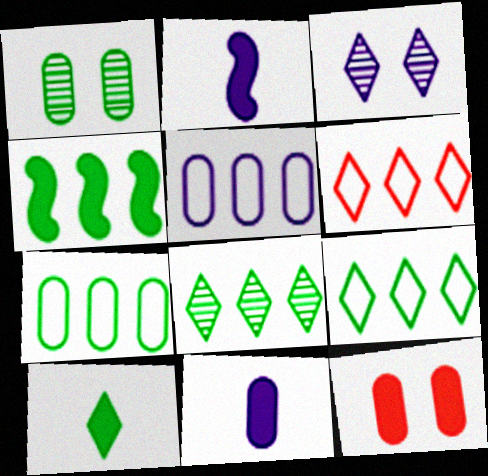[[1, 2, 6], 
[2, 3, 5], 
[3, 6, 10], 
[4, 7, 8]]